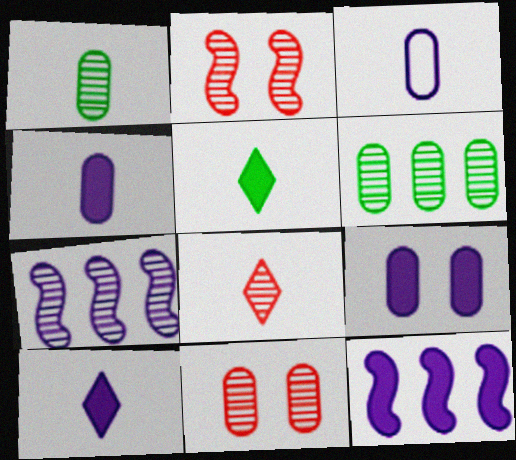[[9, 10, 12]]